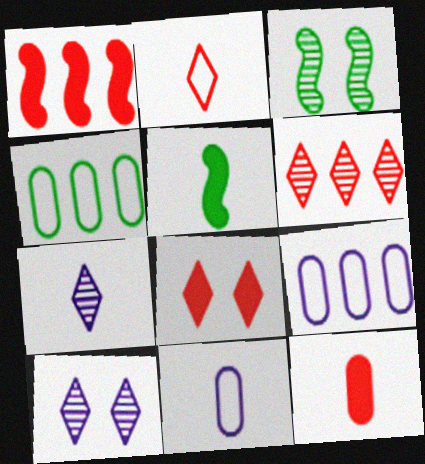[[1, 8, 12], 
[2, 6, 8]]